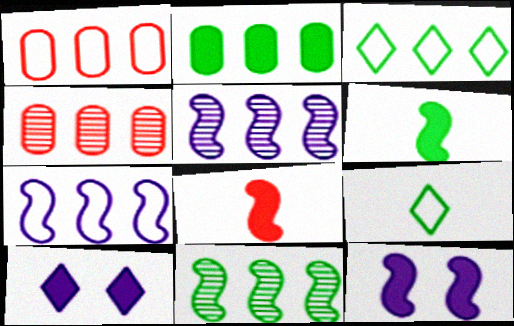[[1, 3, 7], 
[2, 3, 11], 
[2, 8, 10], 
[4, 9, 12]]